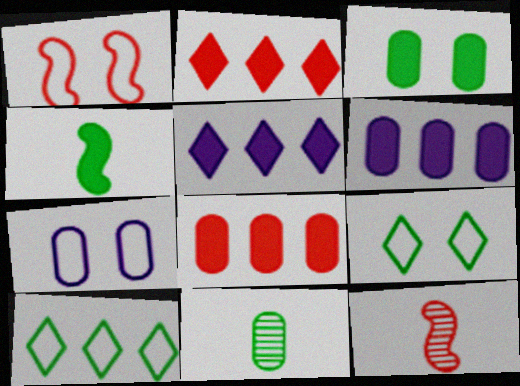[[1, 5, 11], 
[1, 7, 9], 
[6, 9, 12], 
[7, 8, 11]]